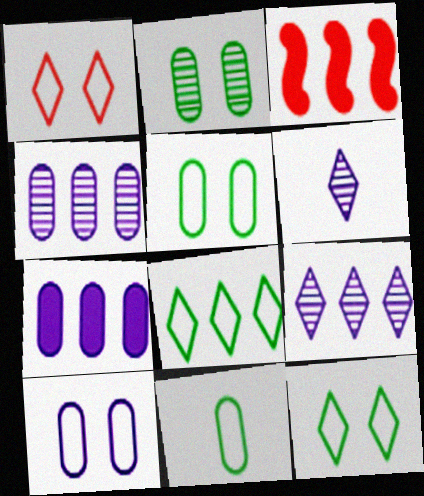[[3, 4, 8], 
[3, 5, 6]]